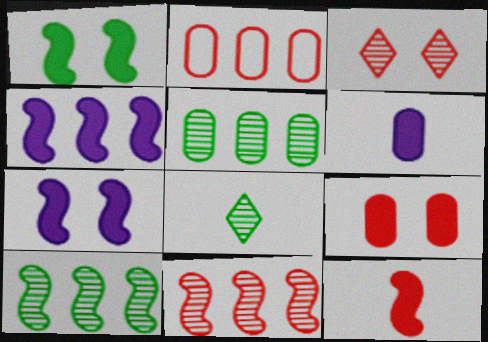[[1, 4, 12], 
[2, 3, 12], 
[2, 7, 8]]